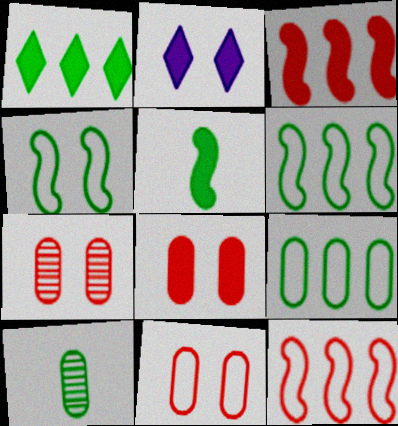[[1, 4, 10], 
[2, 4, 7], 
[2, 10, 12], 
[7, 8, 11]]